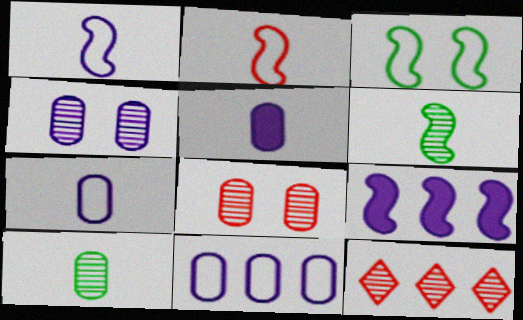[[3, 5, 12], 
[4, 5, 11], 
[4, 6, 12]]